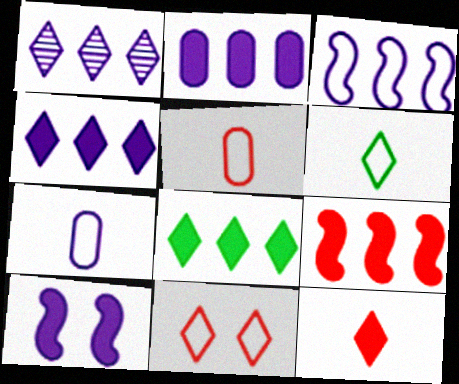[[1, 2, 3], 
[1, 7, 10], 
[2, 8, 9]]